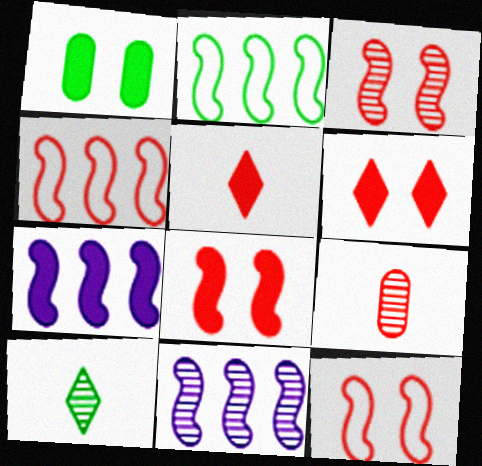[[1, 2, 10], 
[1, 5, 7], 
[3, 8, 12], 
[4, 6, 9]]